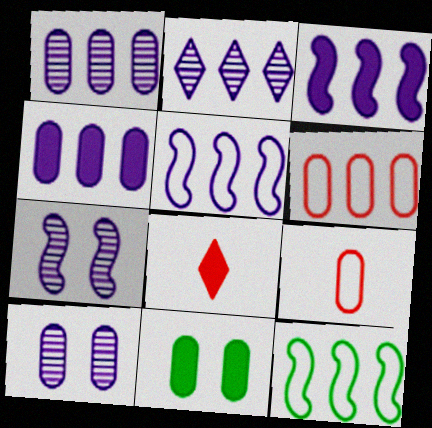[[1, 9, 11], 
[2, 4, 5], 
[3, 8, 11], 
[8, 10, 12]]